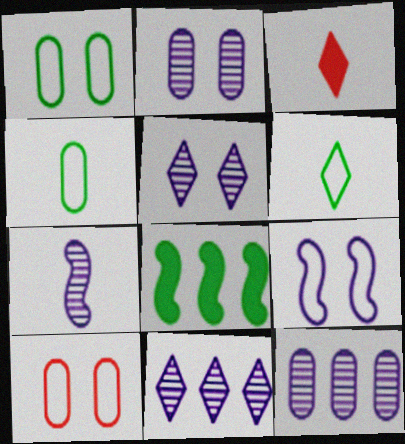[[2, 7, 11], 
[3, 4, 7], 
[5, 7, 12]]